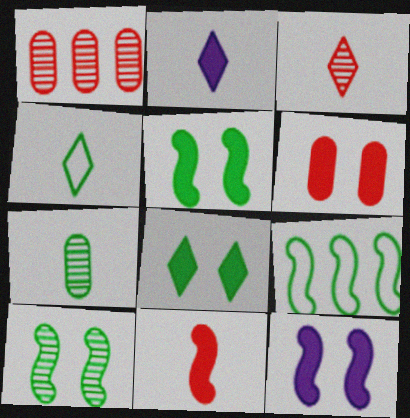[[1, 4, 12], 
[2, 3, 4], 
[6, 8, 12], 
[7, 8, 9]]